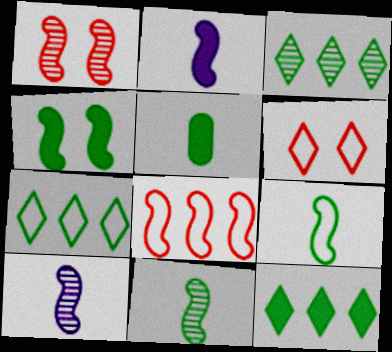[[3, 7, 12], 
[4, 5, 12], 
[4, 8, 10]]